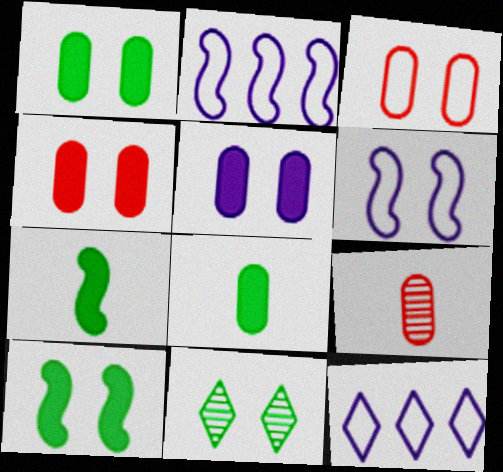[[1, 4, 5], 
[4, 6, 11], 
[9, 10, 12]]